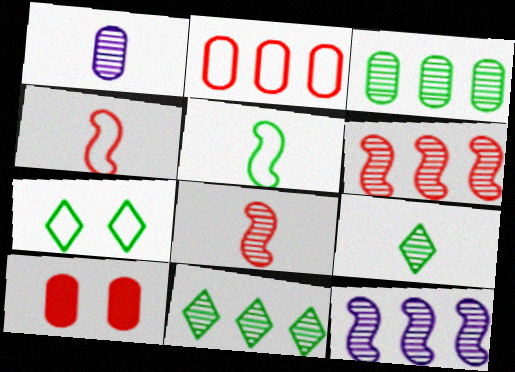[[1, 8, 9]]